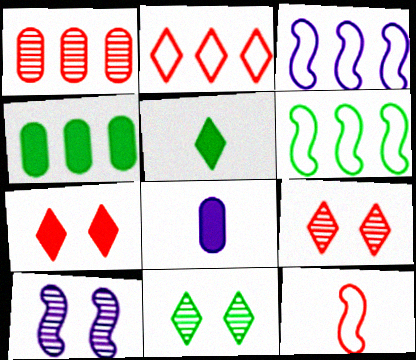[[1, 7, 12], 
[6, 8, 9]]